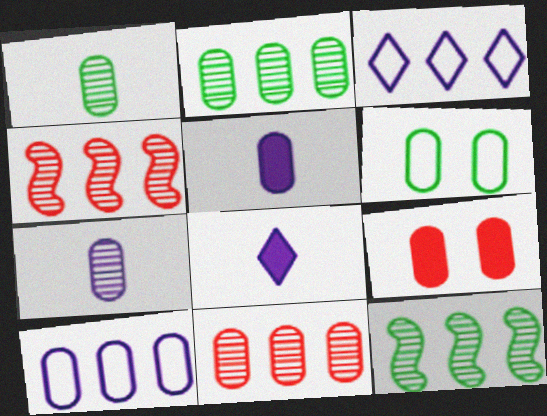[[1, 9, 10], 
[4, 6, 8], 
[5, 6, 11]]